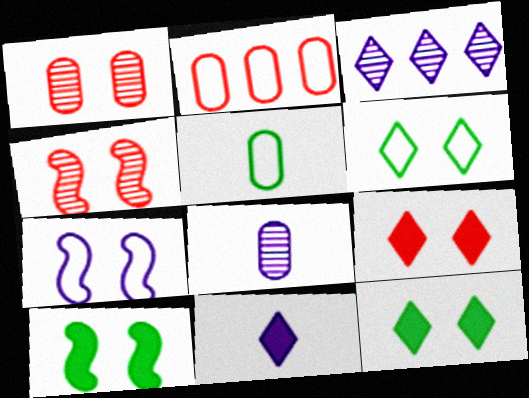[[1, 7, 12], 
[4, 7, 10]]